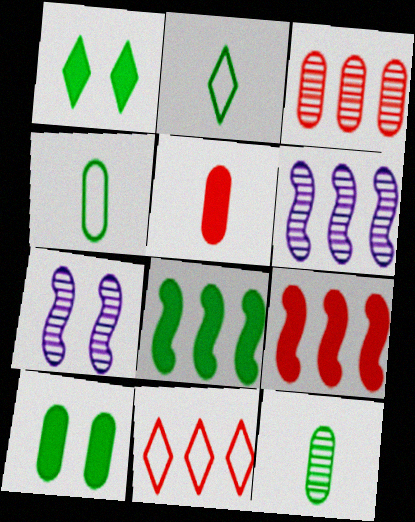[[3, 9, 11]]